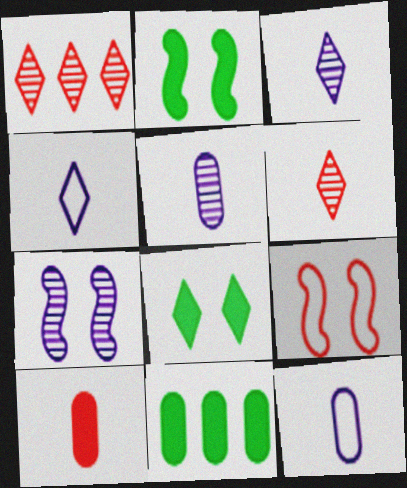[[1, 2, 12], 
[1, 4, 8], 
[1, 9, 10], 
[2, 7, 9], 
[3, 9, 11]]